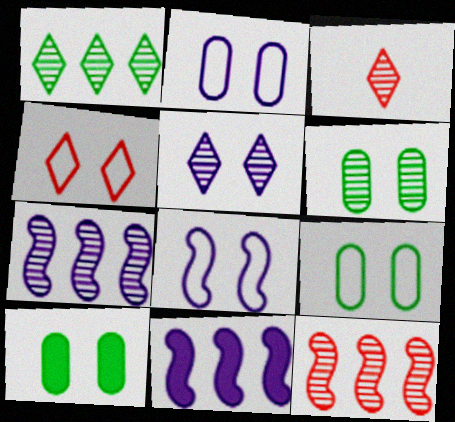[[1, 3, 5], 
[3, 6, 7], 
[3, 9, 11], 
[4, 8, 9], 
[6, 9, 10]]